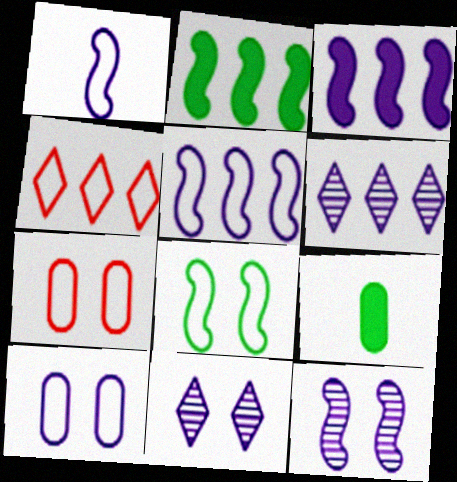[[1, 3, 12], 
[4, 9, 12]]